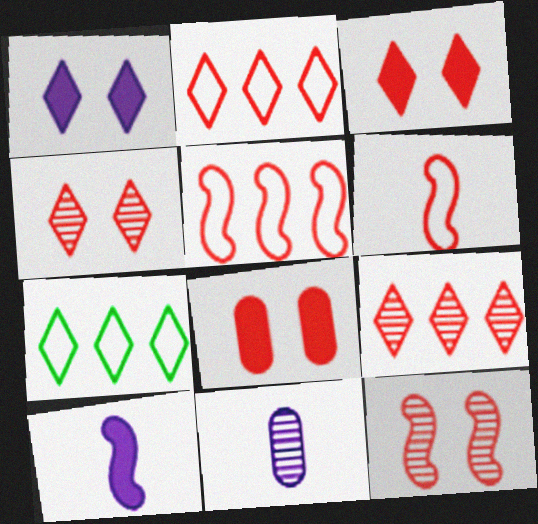[[6, 8, 9]]